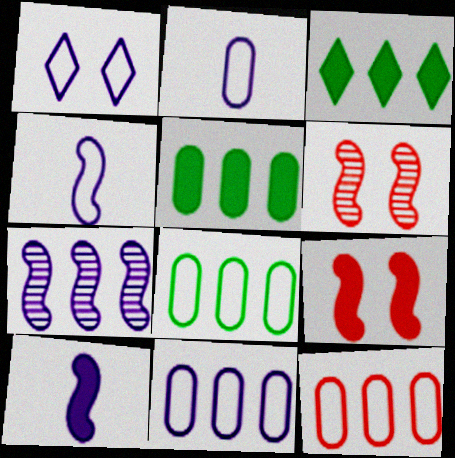[[1, 4, 11], 
[2, 3, 6], 
[3, 7, 12], 
[8, 11, 12]]